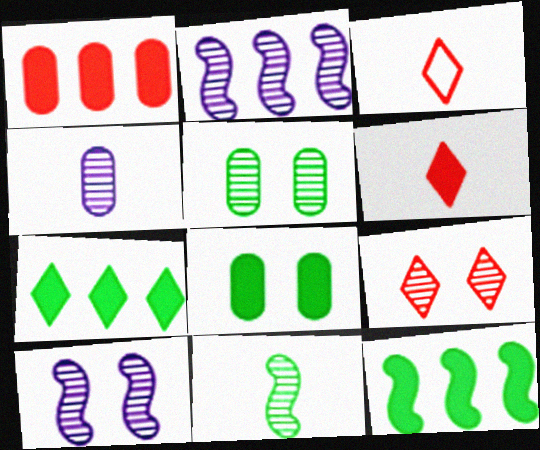[[2, 3, 8], 
[5, 9, 10]]